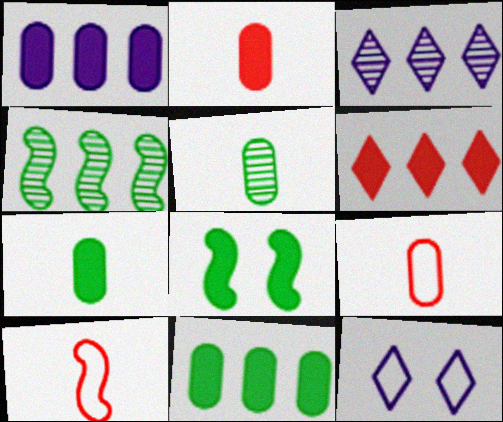[[2, 4, 12], 
[3, 8, 9]]